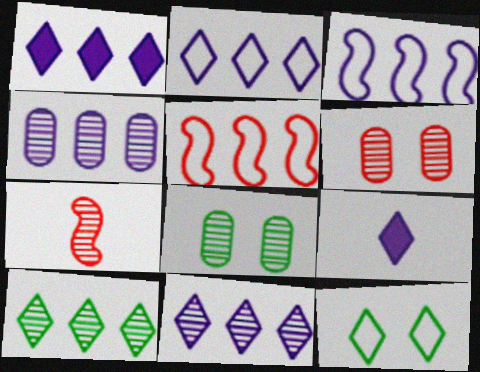[[1, 2, 11], 
[1, 3, 4], 
[5, 8, 9], 
[7, 8, 11]]